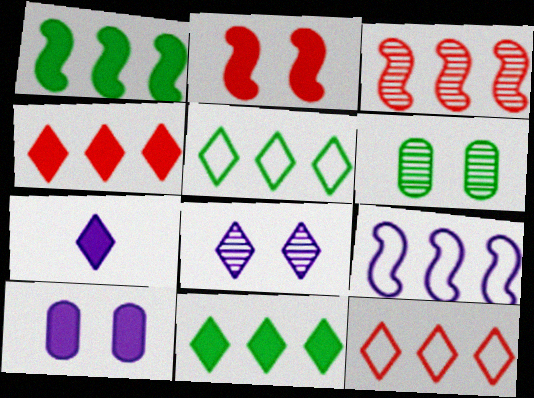[[1, 3, 9]]